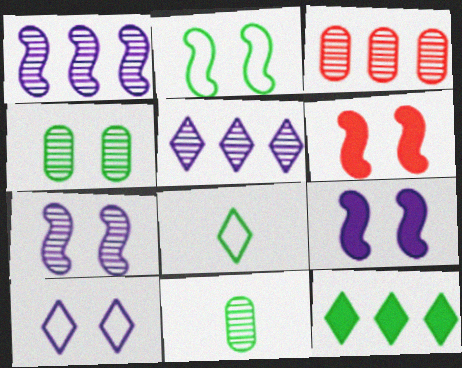[[2, 6, 7], 
[2, 11, 12], 
[3, 8, 9], 
[4, 6, 10]]